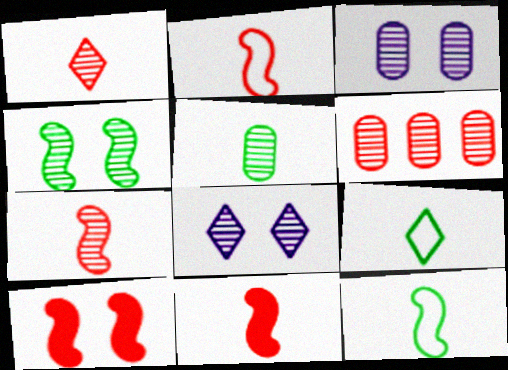[[2, 7, 11], 
[3, 5, 6]]